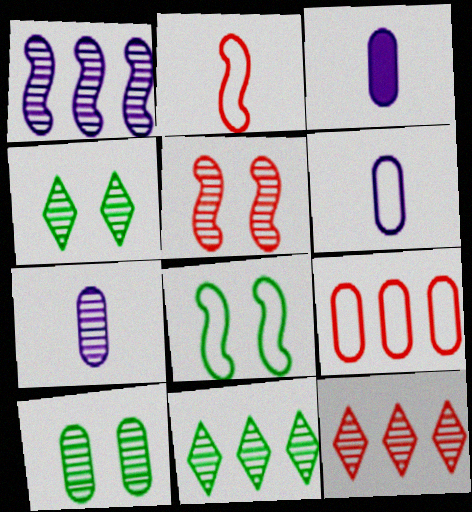[[3, 6, 7], 
[3, 8, 12], 
[3, 9, 10], 
[5, 7, 11]]